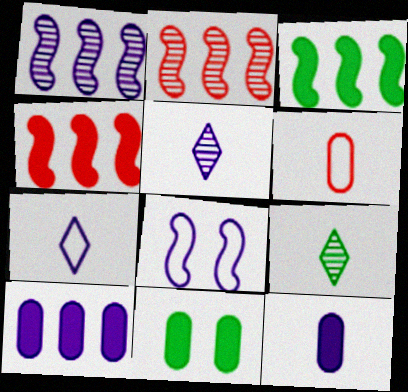[[2, 7, 11], 
[5, 8, 10]]